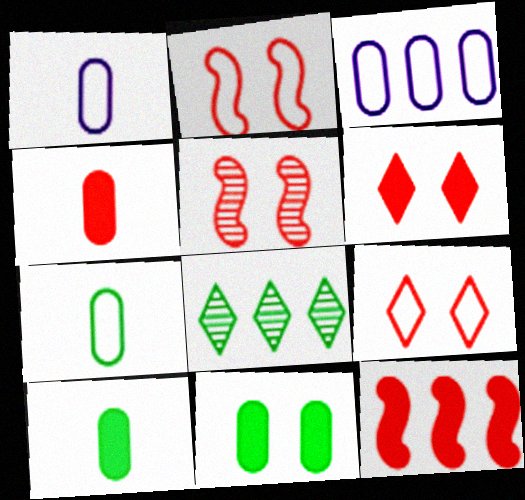[[3, 8, 12], 
[4, 6, 12]]